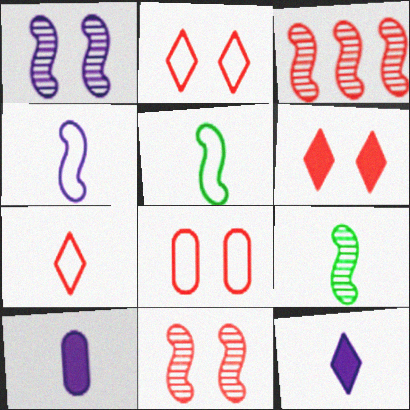[[1, 3, 9], 
[6, 8, 11], 
[7, 9, 10]]